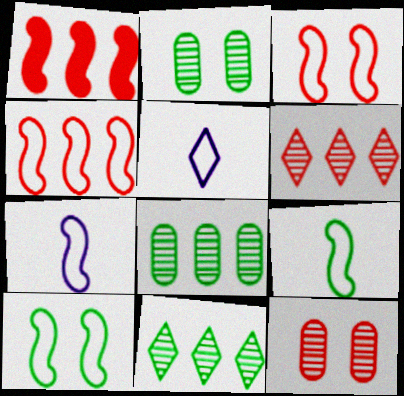[[1, 2, 5], 
[4, 7, 10]]